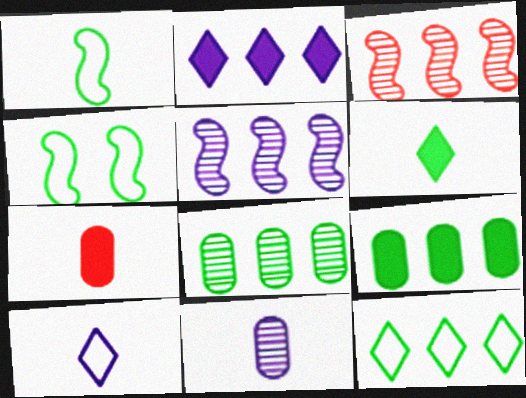[[4, 6, 8]]